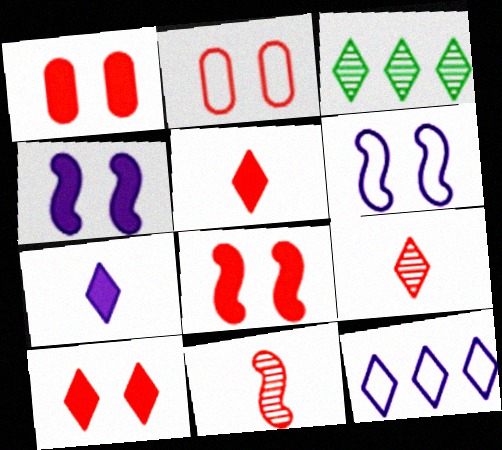[[1, 8, 10]]